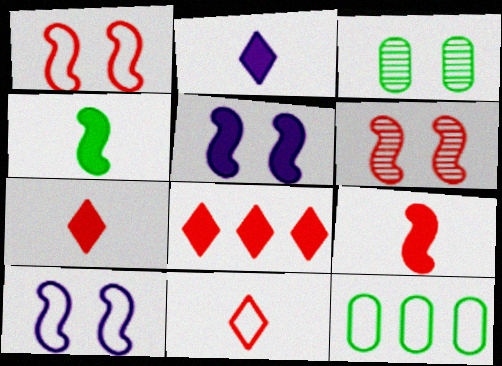[[2, 6, 12], 
[10, 11, 12]]